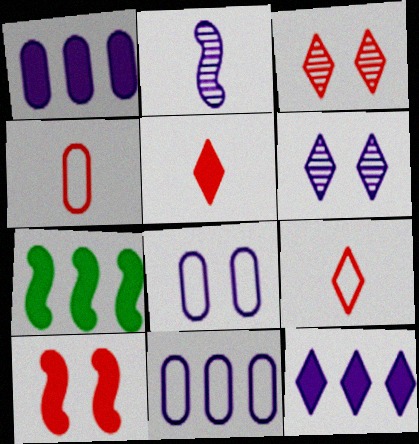[[2, 8, 12], 
[4, 6, 7]]